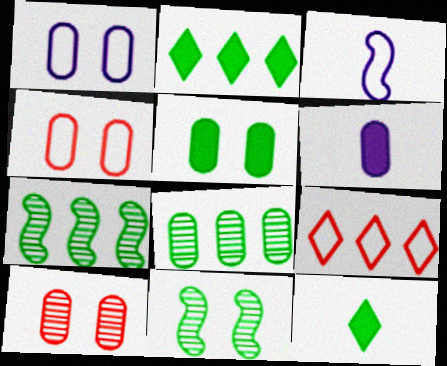[[1, 5, 10], 
[2, 3, 10], 
[4, 6, 8], 
[6, 9, 11]]